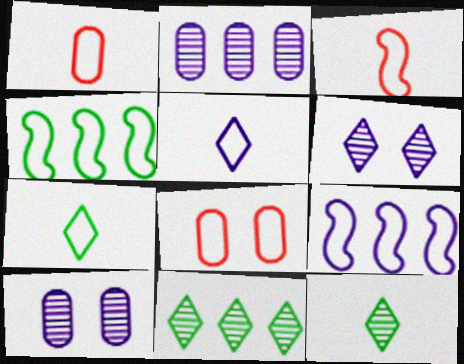[[4, 5, 8], 
[7, 8, 9]]